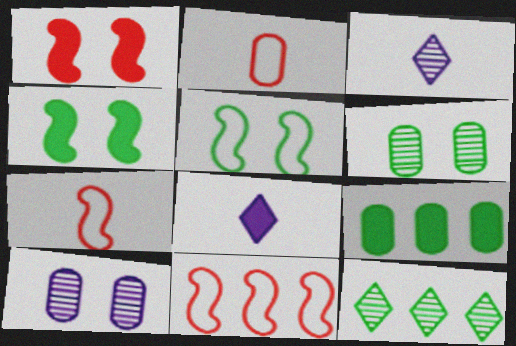[[1, 8, 9], 
[2, 9, 10], 
[6, 8, 11]]